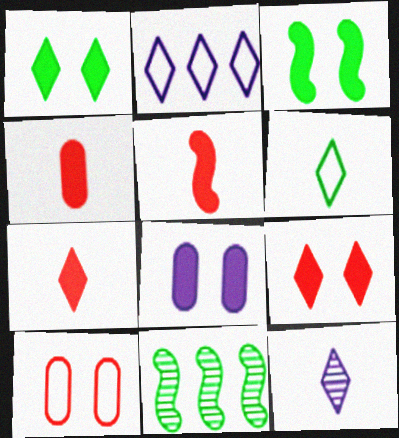[[3, 8, 9], 
[4, 5, 7], 
[6, 7, 12]]